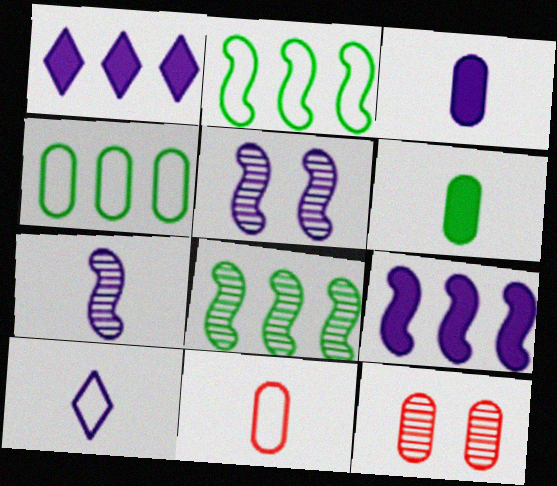[[3, 4, 12], 
[3, 7, 10]]